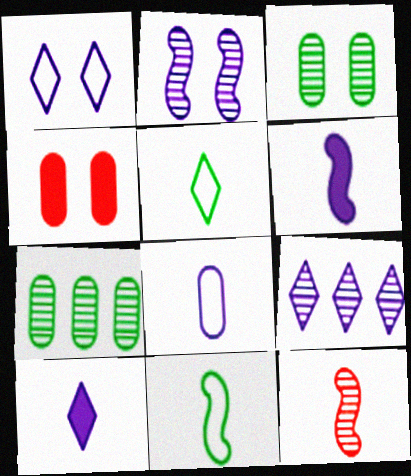[[1, 9, 10], 
[3, 9, 12], 
[4, 7, 8], 
[4, 9, 11], 
[6, 11, 12]]